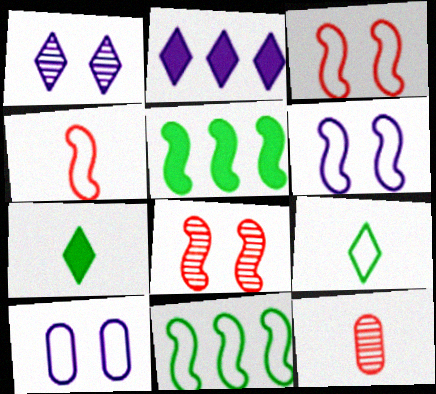[[4, 6, 11]]